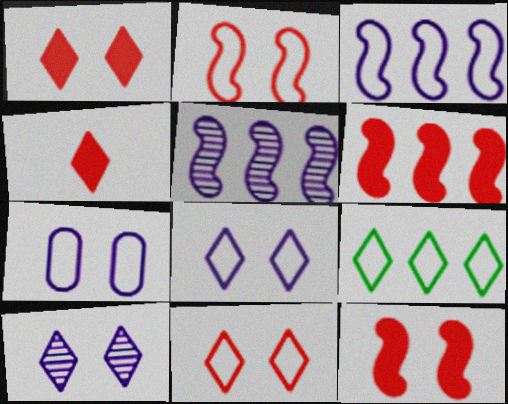[[4, 9, 10]]